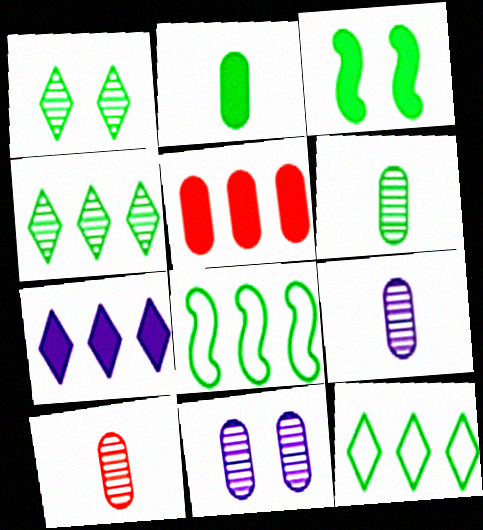[[1, 2, 8], 
[3, 6, 12], 
[6, 9, 10]]